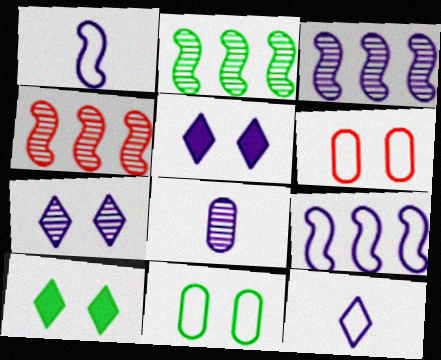[[2, 3, 4], 
[3, 7, 8], 
[5, 8, 9]]